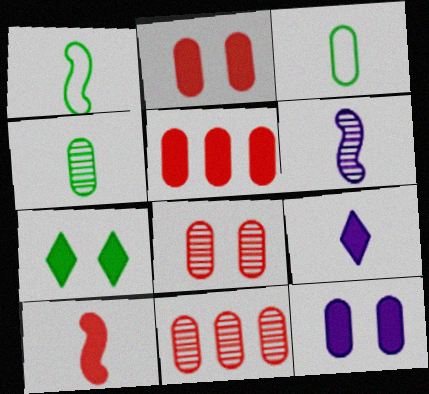[[1, 6, 10], 
[3, 11, 12]]